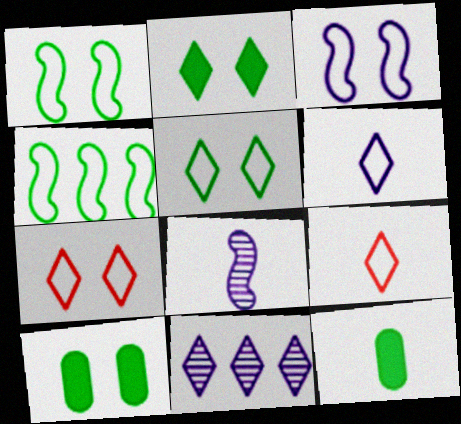[[2, 9, 11], 
[8, 9, 12]]